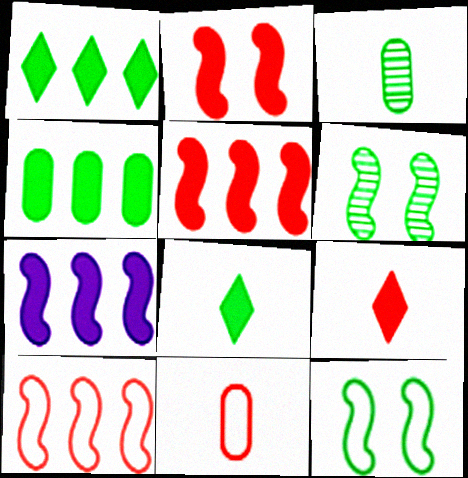[[1, 3, 12]]